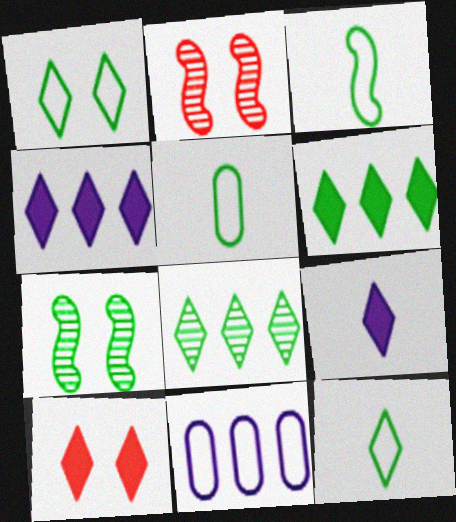[[2, 4, 5], 
[3, 5, 12], 
[5, 6, 7], 
[6, 9, 10]]